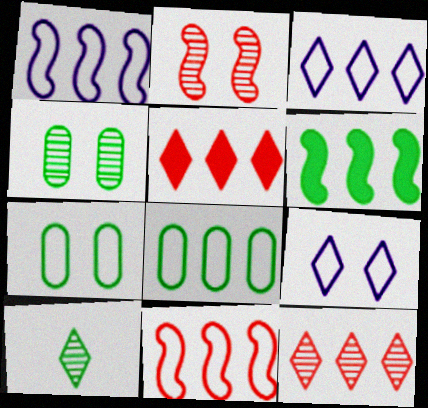[[3, 8, 11], 
[5, 9, 10], 
[6, 7, 10]]